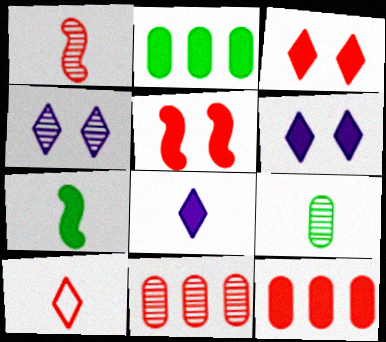[[2, 5, 8], 
[5, 10, 11], 
[6, 7, 12]]